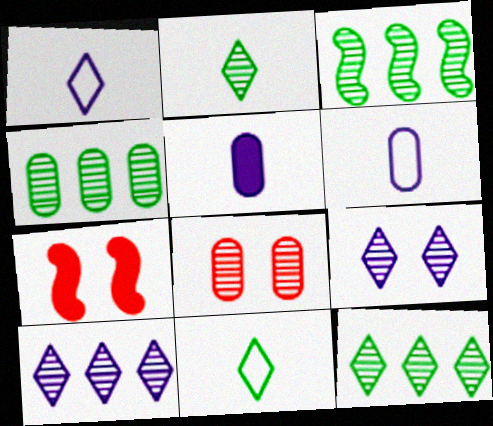[[1, 4, 7], 
[3, 4, 12], 
[6, 7, 12]]